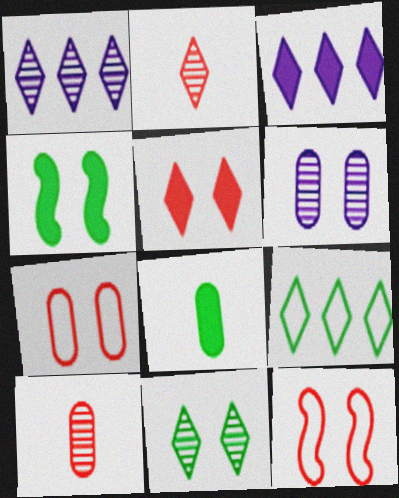[[1, 2, 11], 
[1, 8, 12]]